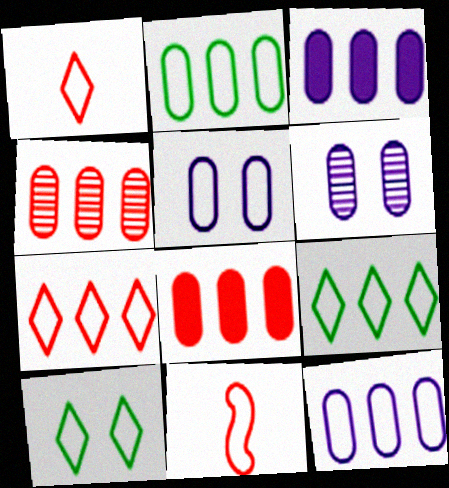[[2, 3, 4], 
[5, 9, 11], 
[10, 11, 12]]